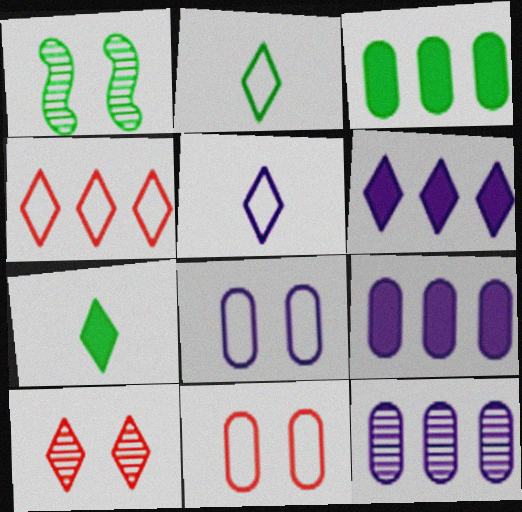[[1, 2, 3], 
[2, 6, 10]]